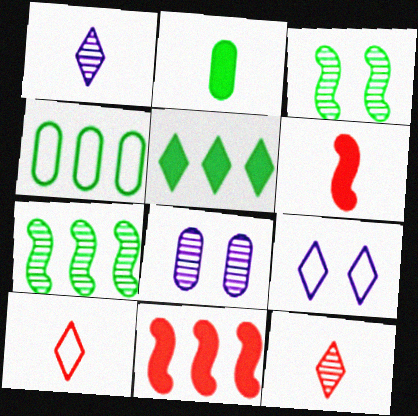[[4, 5, 7], 
[5, 9, 12], 
[7, 8, 12]]